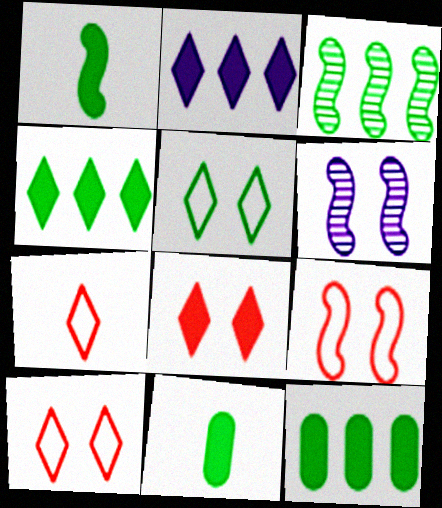[[3, 5, 11], 
[6, 7, 12]]